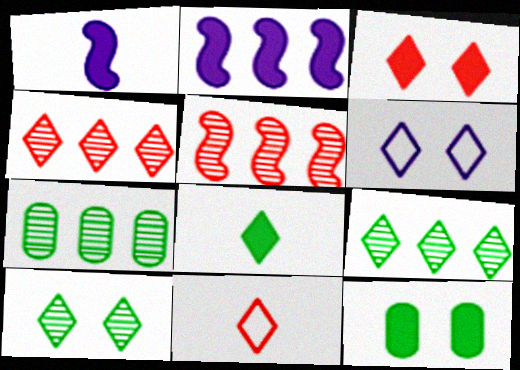[[3, 4, 11], 
[3, 6, 10], 
[4, 6, 8]]